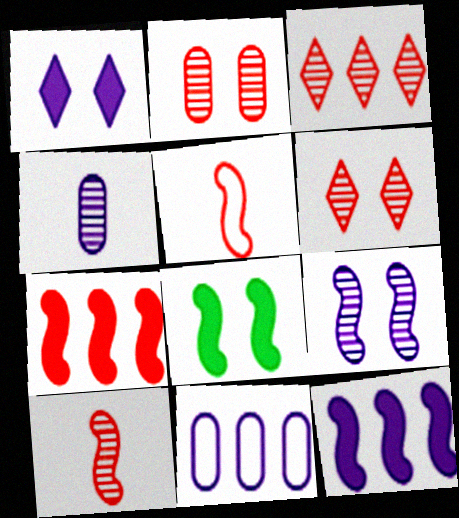[[2, 3, 10]]